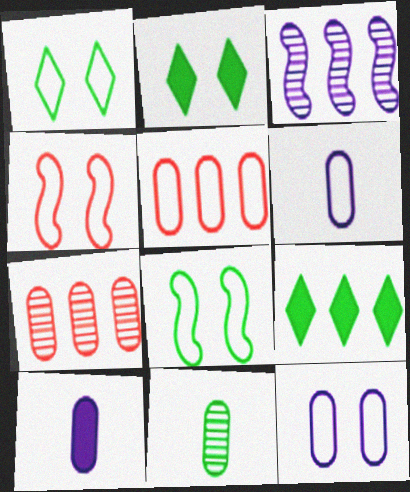[[1, 4, 12], 
[3, 5, 9], 
[8, 9, 11]]